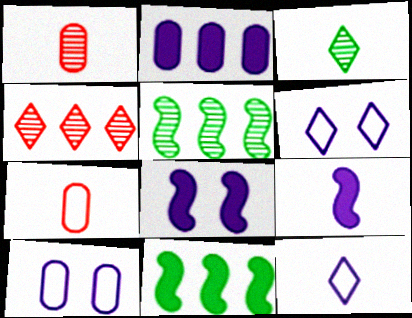[[1, 6, 11], 
[3, 7, 9]]